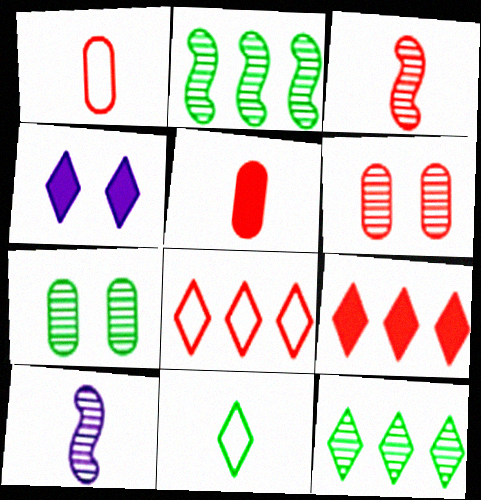[[1, 2, 4], 
[5, 10, 11], 
[6, 10, 12]]